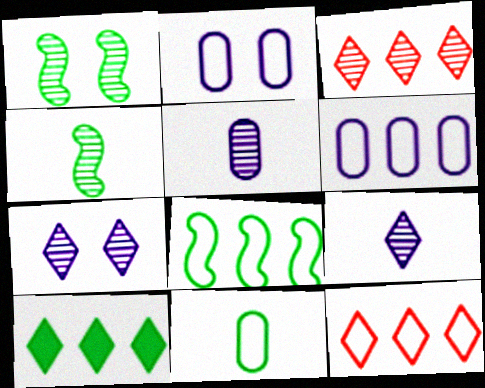[[1, 3, 5], 
[1, 10, 11], 
[6, 8, 12]]